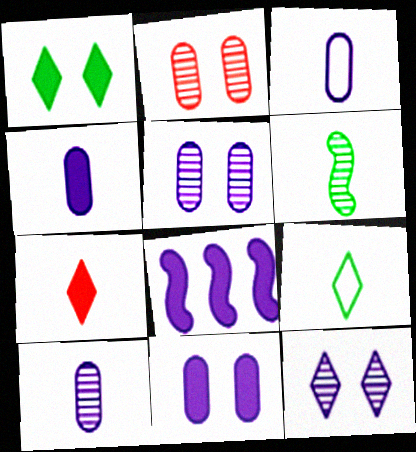[[2, 8, 9], 
[3, 4, 10], 
[3, 6, 7], 
[3, 8, 12]]